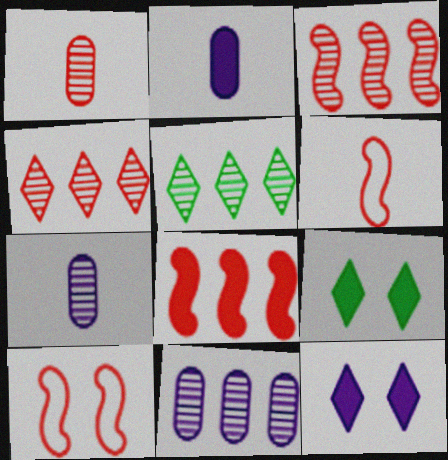[[2, 5, 10], 
[2, 8, 9], 
[3, 5, 11], 
[6, 9, 11]]